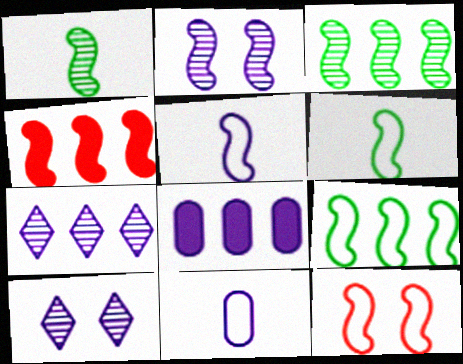[[2, 4, 6], 
[5, 8, 10], 
[5, 9, 12]]